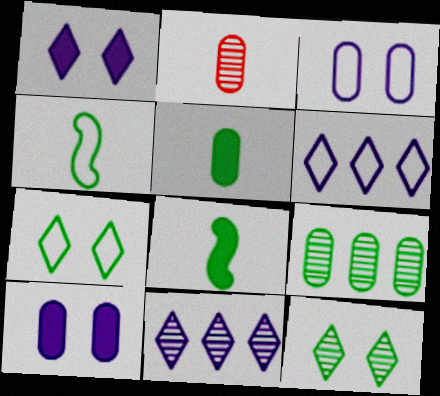[[7, 8, 9]]